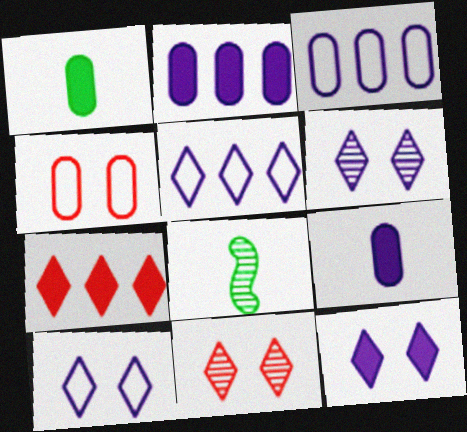[[6, 10, 12]]